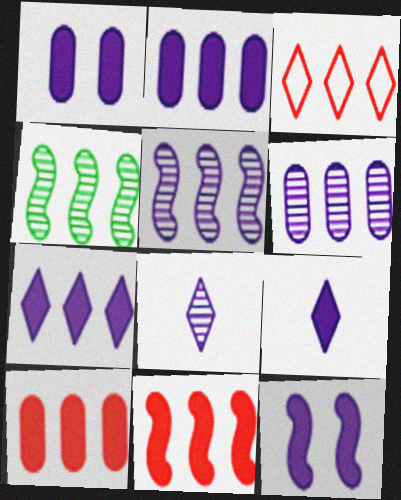[[2, 3, 4], 
[2, 9, 12]]